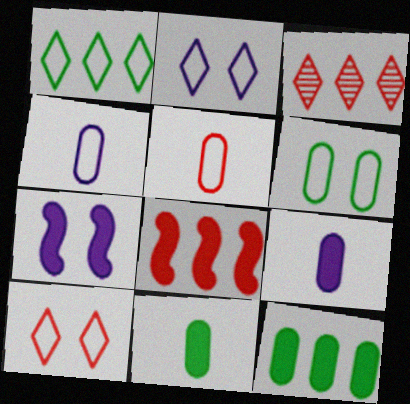[]